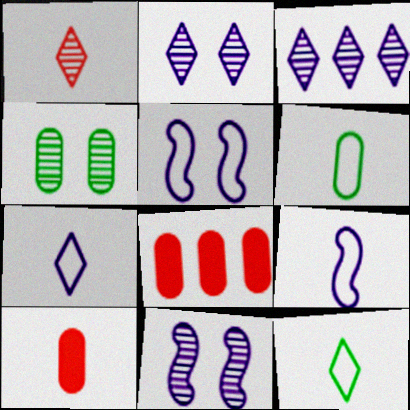[[8, 11, 12]]